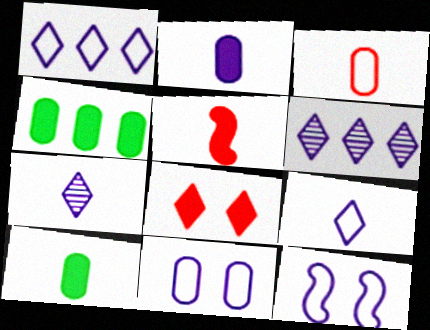[[2, 6, 12]]